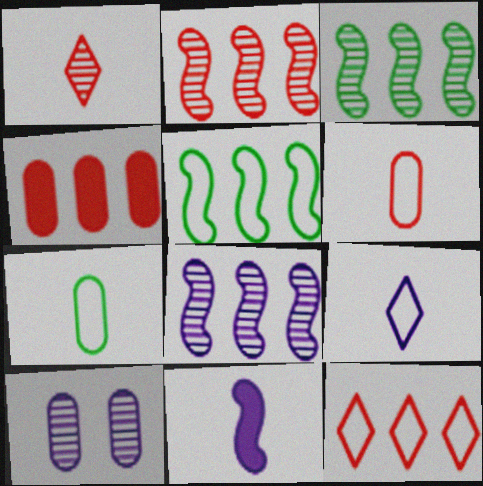[[1, 3, 10], 
[1, 7, 11], 
[2, 3, 8], 
[2, 4, 12], 
[4, 7, 10]]